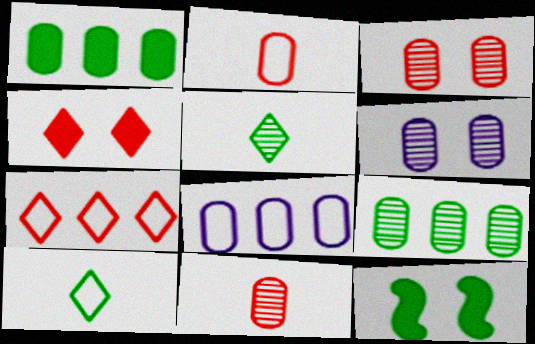[[1, 2, 6], 
[6, 9, 11], 
[9, 10, 12]]